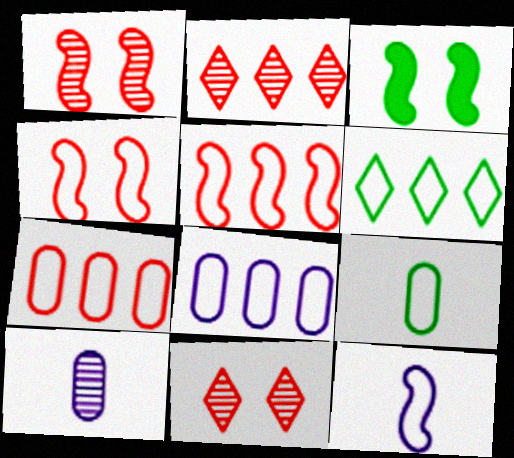[[5, 6, 8]]